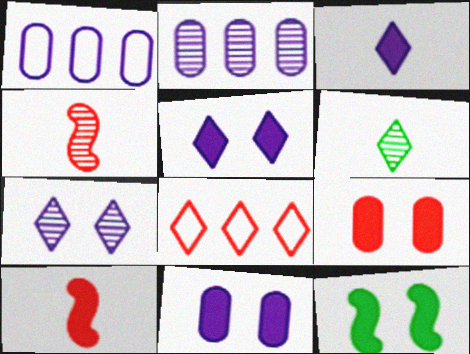[[4, 8, 9], 
[5, 6, 8], 
[5, 9, 12]]